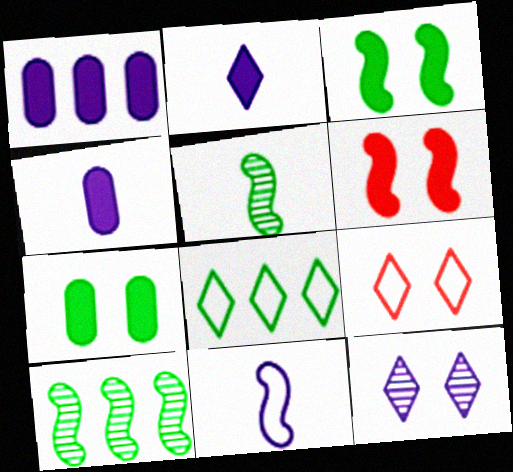[[1, 5, 9], 
[1, 11, 12], 
[4, 9, 10], 
[5, 7, 8], 
[6, 10, 11]]